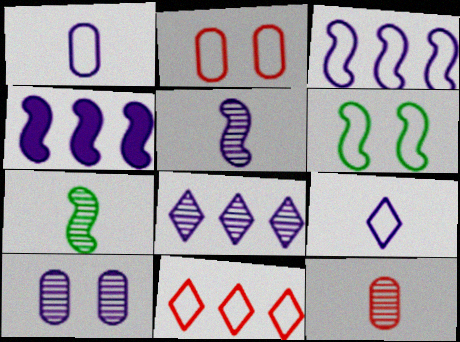[[1, 6, 11], 
[4, 9, 10], 
[5, 8, 10]]